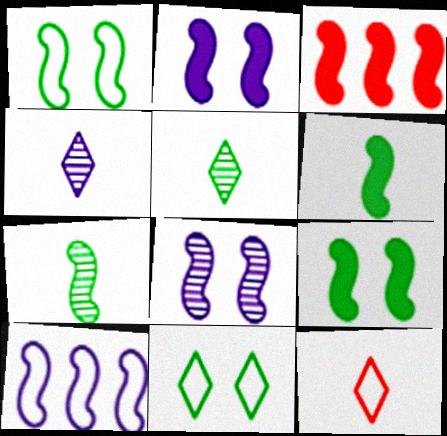[[2, 3, 6]]